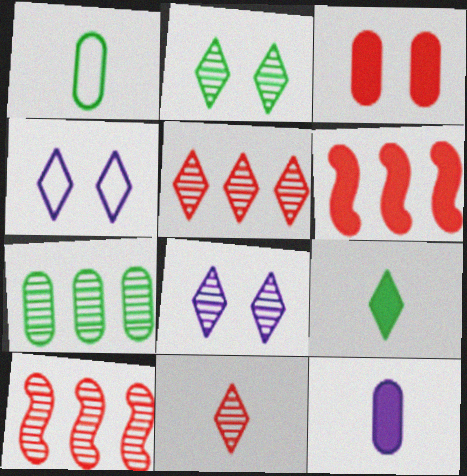[[1, 6, 8], 
[4, 5, 9]]